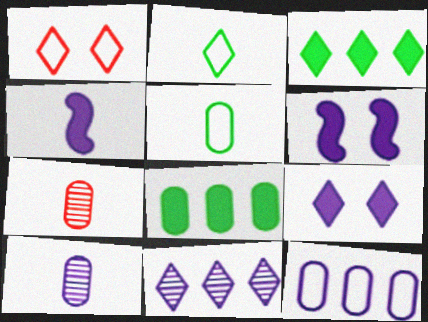[[2, 4, 7]]